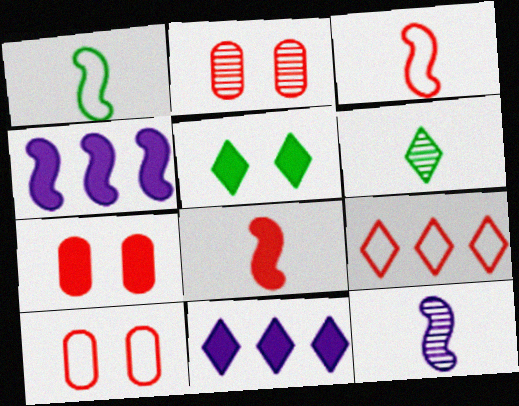[[1, 2, 11], 
[1, 8, 12], 
[2, 7, 10], 
[2, 8, 9], 
[3, 9, 10], 
[4, 6, 10]]